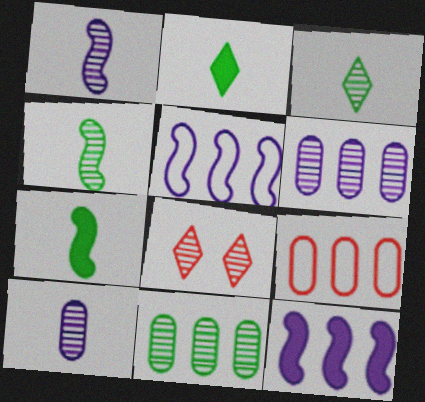[[1, 8, 11], 
[4, 6, 8]]